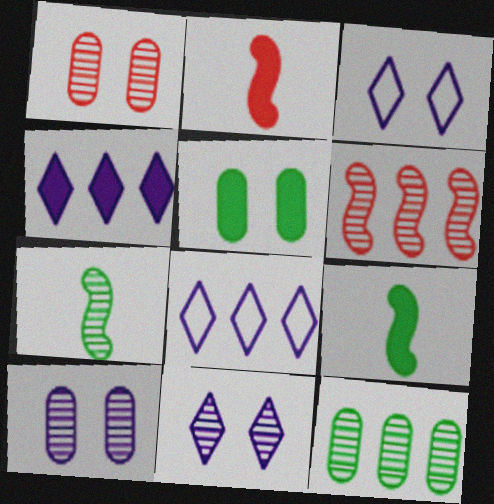[[1, 8, 9], 
[2, 3, 12], 
[2, 4, 5]]